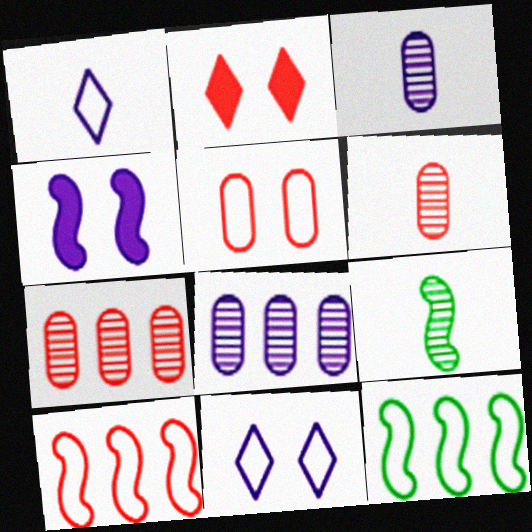[[1, 4, 8], 
[1, 5, 12], 
[2, 3, 12], 
[2, 6, 10], 
[4, 9, 10]]